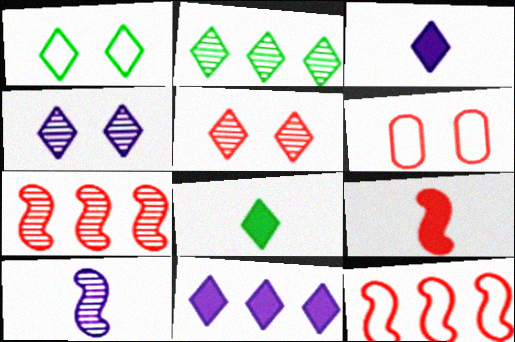[[1, 2, 8]]